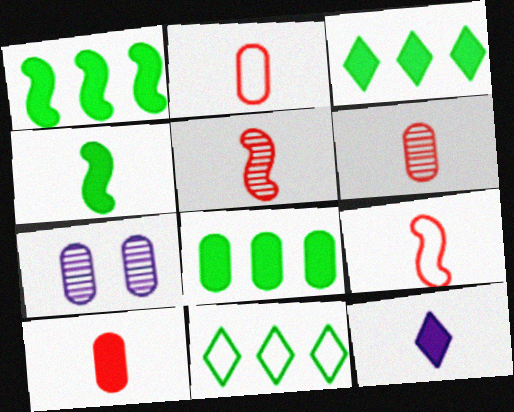[[1, 3, 8], 
[2, 6, 10], 
[2, 7, 8], 
[3, 7, 9], 
[4, 10, 12]]